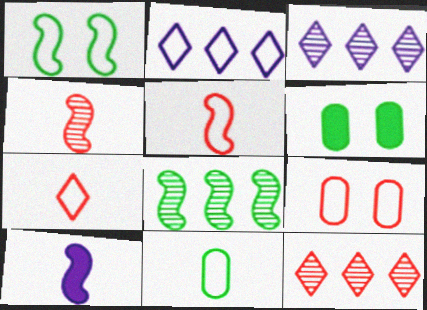[[2, 4, 6], 
[3, 5, 6]]